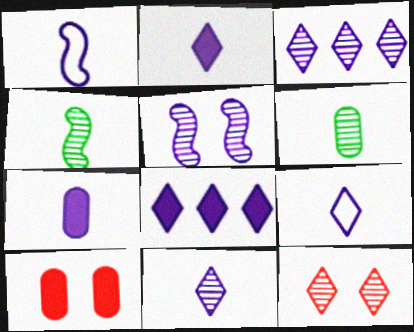[[1, 7, 11], 
[2, 9, 11]]